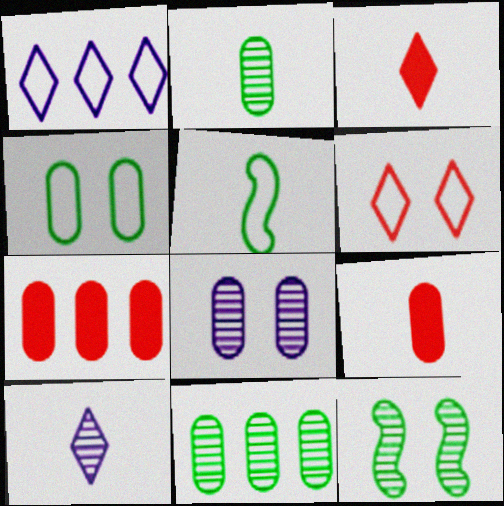[[1, 9, 12], 
[5, 9, 10]]